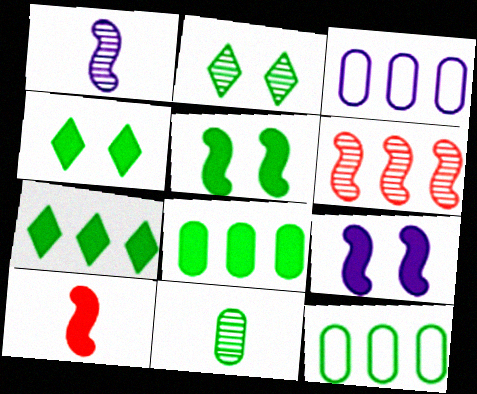[[2, 3, 10], 
[3, 6, 7]]